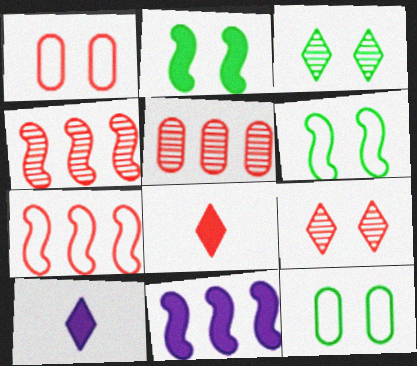[[1, 4, 8], 
[2, 3, 12], 
[4, 10, 12], 
[5, 6, 10]]